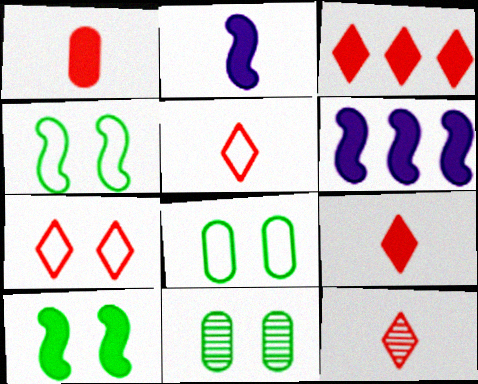[[3, 7, 12], 
[5, 6, 11], 
[5, 9, 12], 
[6, 8, 12]]